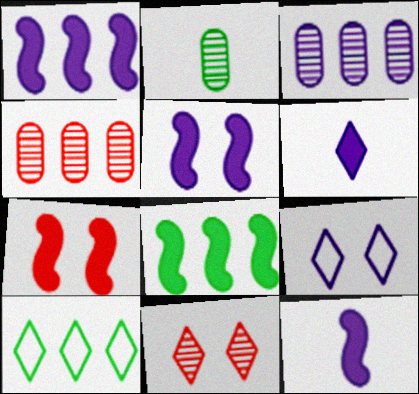[[1, 4, 10], 
[1, 5, 12], 
[3, 9, 12], 
[6, 10, 11], 
[7, 8, 12]]